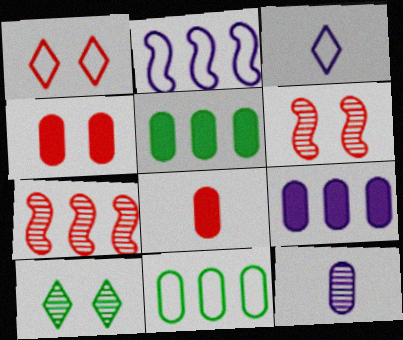[[1, 4, 6], 
[1, 7, 8], 
[2, 8, 10], 
[3, 5, 6], 
[4, 11, 12], 
[7, 10, 12]]